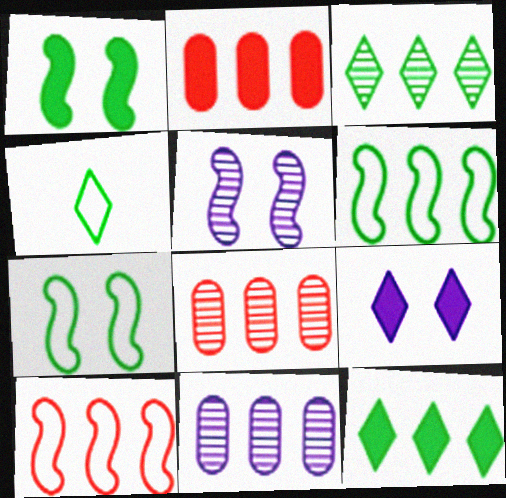[[2, 4, 5], 
[10, 11, 12]]